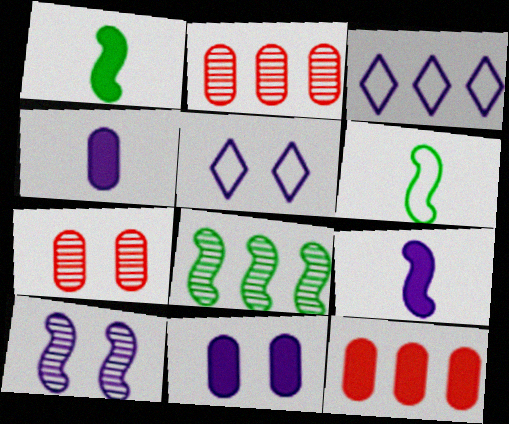[[1, 2, 5], 
[1, 3, 7], 
[3, 4, 10], 
[3, 8, 12], 
[5, 10, 11]]